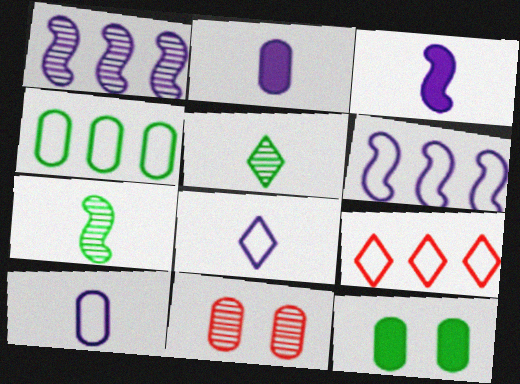[[1, 5, 11], 
[2, 4, 11], 
[4, 6, 9]]